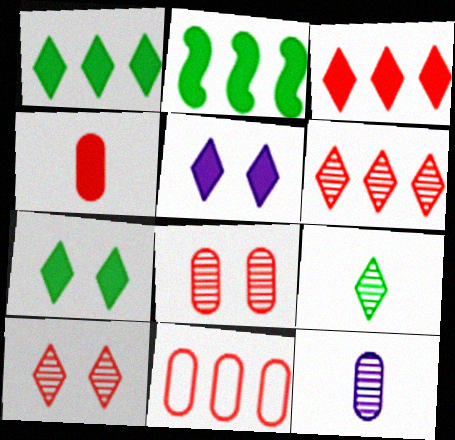[[2, 4, 5], 
[4, 8, 11]]